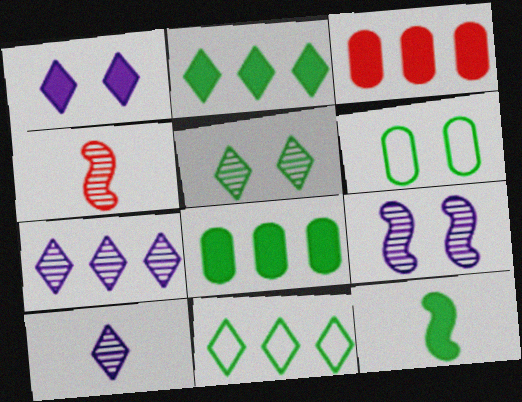[[1, 3, 12]]